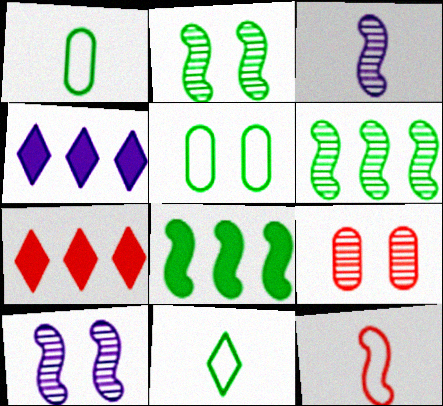[[1, 7, 10], 
[3, 5, 7], 
[7, 9, 12], 
[8, 10, 12]]